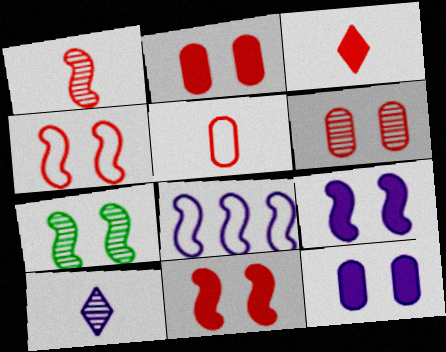[[1, 3, 5], 
[4, 7, 9], 
[8, 10, 12]]